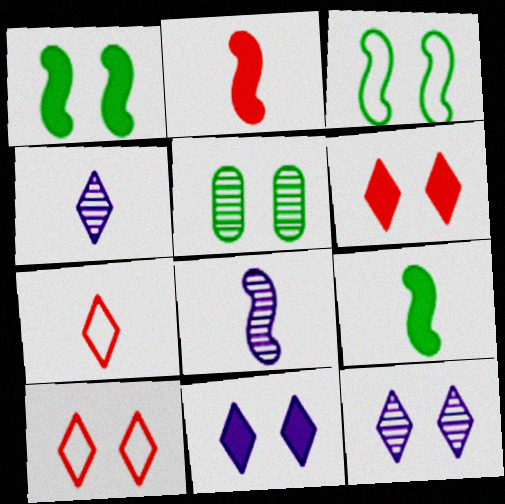[]